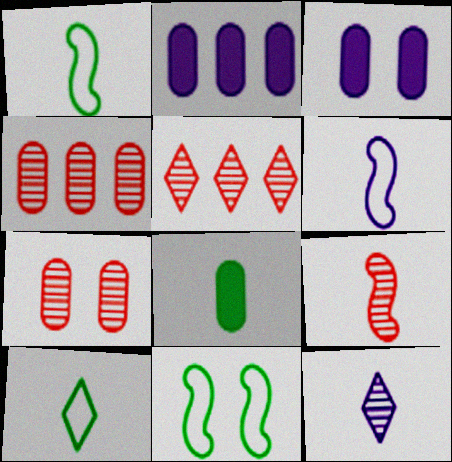[[1, 3, 5], 
[5, 7, 9]]